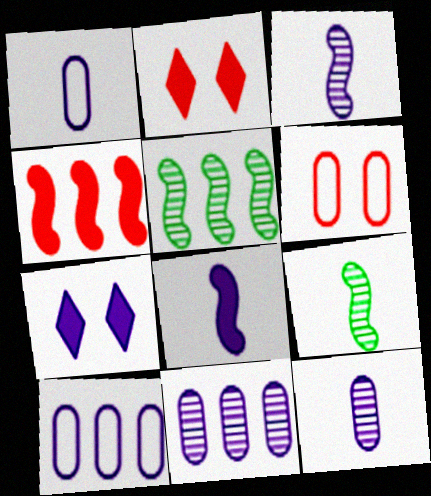[[1, 2, 5], 
[2, 9, 10], 
[3, 7, 10]]